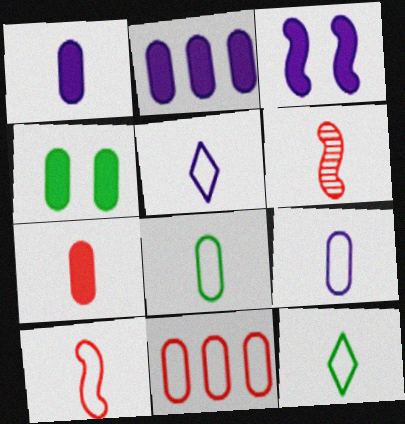[[1, 6, 12], 
[2, 4, 7], 
[5, 8, 10], 
[9, 10, 12]]